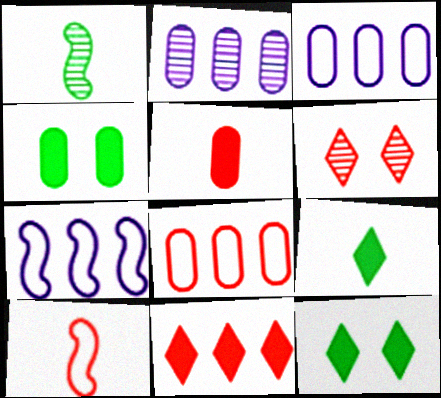[[1, 2, 6], 
[2, 10, 12]]